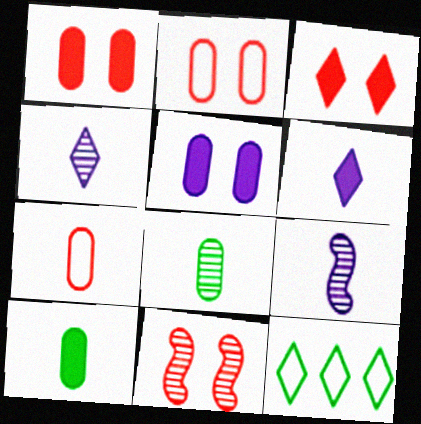[[1, 9, 12], 
[2, 3, 11], 
[3, 4, 12]]